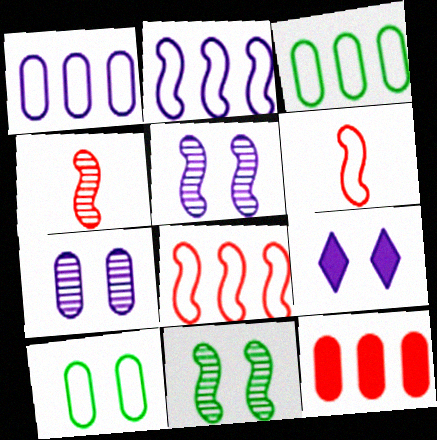[[3, 4, 9]]